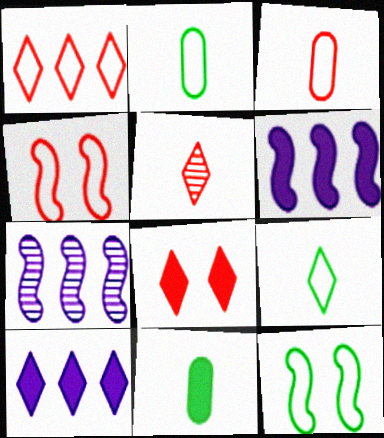[[1, 3, 4], 
[1, 5, 8], 
[2, 7, 8], 
[6, 8, 11]]